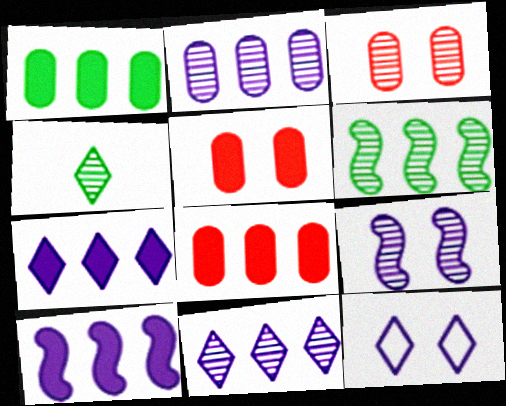[]